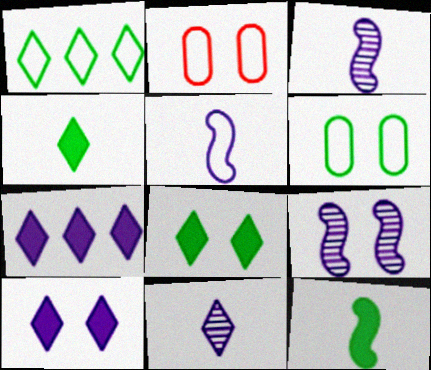[[1, 2, 5], 
[2, 8, 9]]